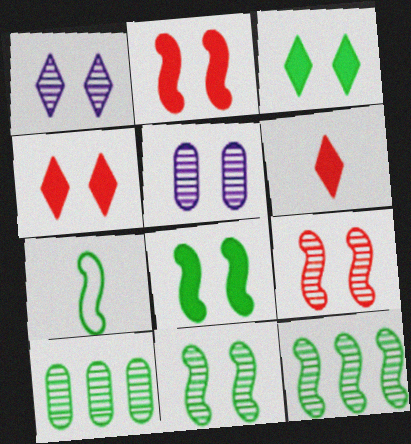[[3, 7, 10], 
[7, 8, 12]]